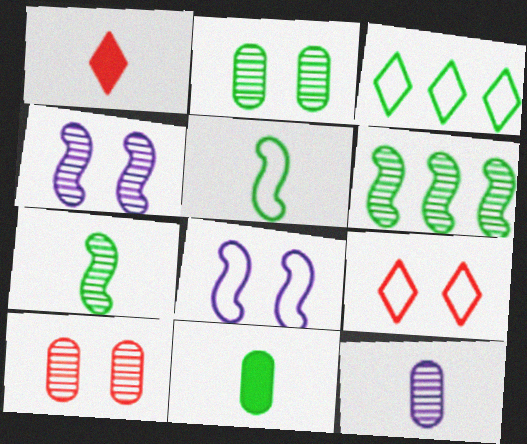[[1, 5, 12]]